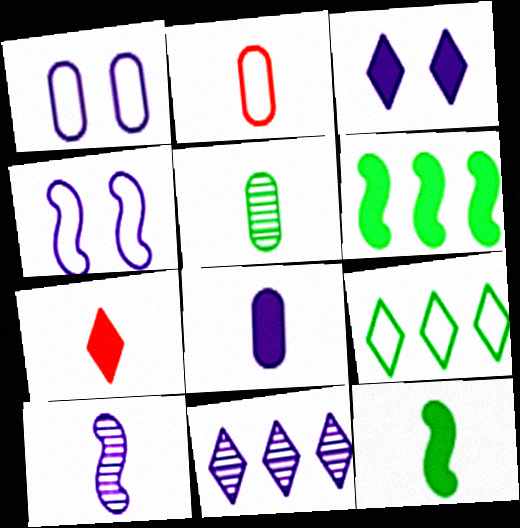[[2, 4, 9], 
[2, 5, 8], 
[4, 8, 11], 
[7, 8, 12]]